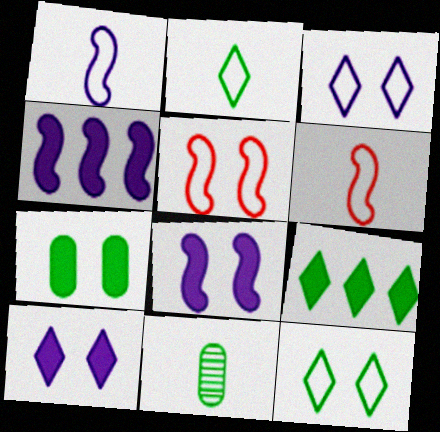[]